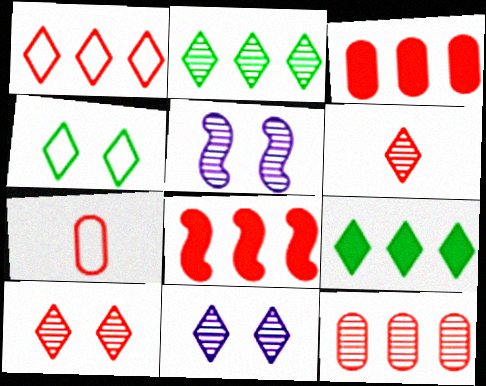[[1, 8, 12], 
[2, 6, 11], 
[5, 7, 9], 
[7, 8, 10]]